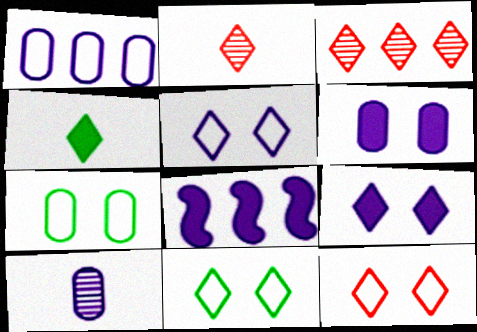[[1, 6, 10], 
[2, 7, 8], 
[3, 4, 5], 
[5, 8, 10], 
[5, 11, 12]]